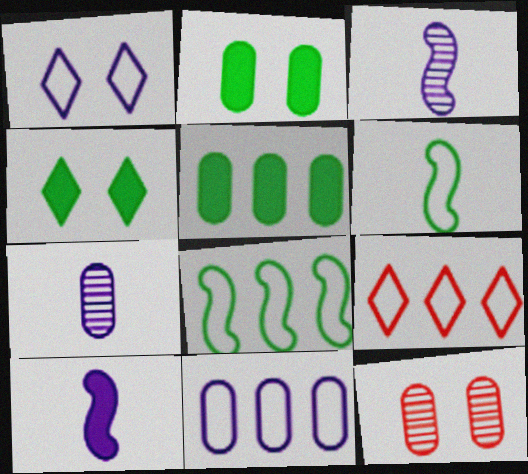[[2, 3, 9], 
[8, 9, 11]]